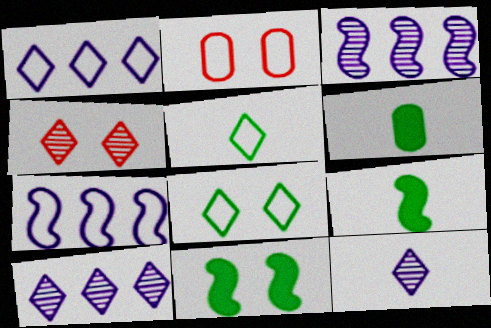[[2, 5, 7], 
[2, 9, 10], 
[4, 6, 7]]